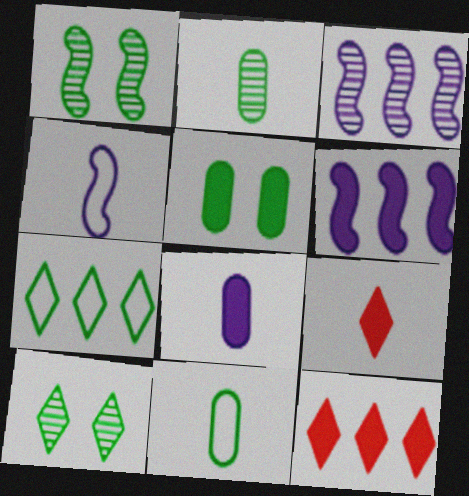[[2, 4, 9], 
[5, 6, 9]]